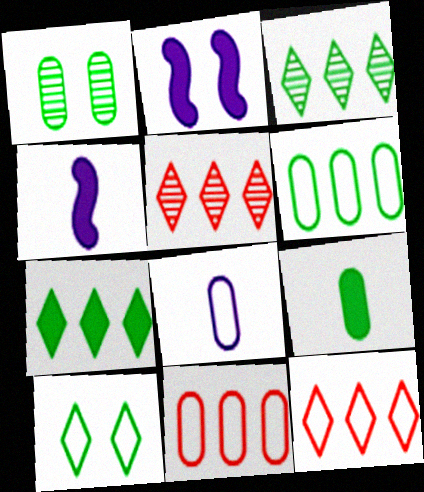[[1, 4, 12], 
[1, 6, 9]]